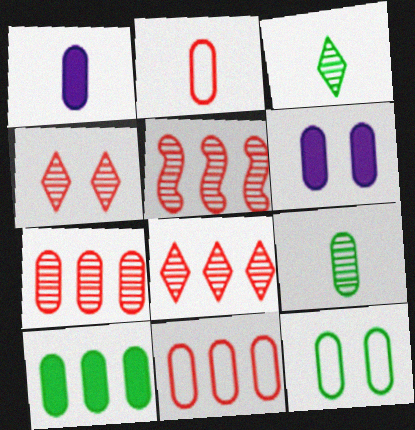[[1, 2, 9], 
[1, 7, 12], 
[5, 7, 8], 
[6, 9, 11], 
[9, 10, 12]]